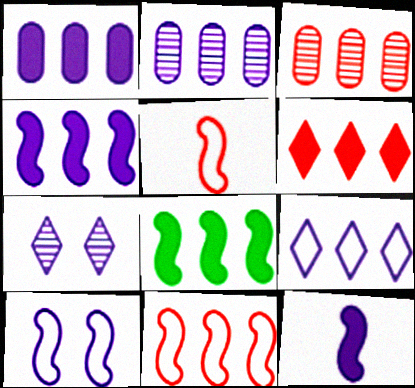[[1, 6, 8], 
[2, 4, 9], 
[3, 6, 11], 
[3, 8, 9]]